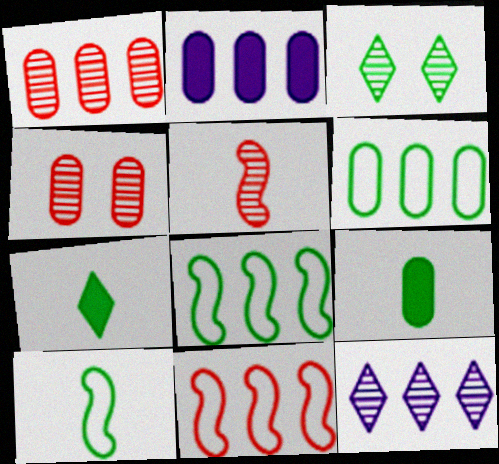[[1, 2, 6], 
[3, 8, 9]]